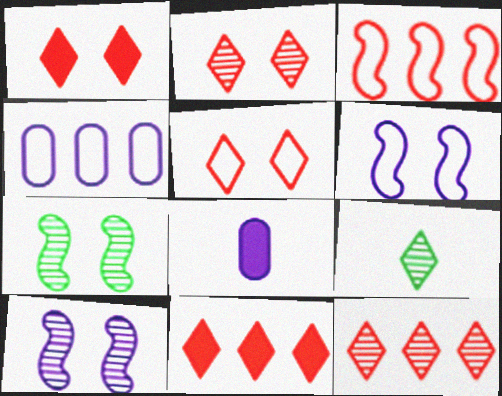[[1, 2, 5]]